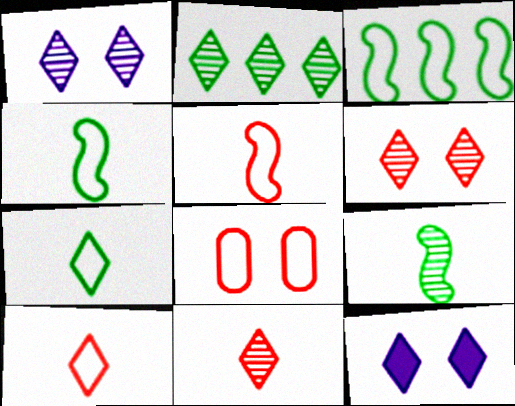[[1, 2, 11], 
[2, 10, 12]]